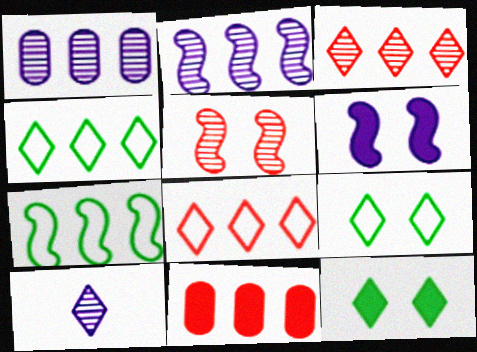[[2, 4, 11], 
[8, 10, 12]]